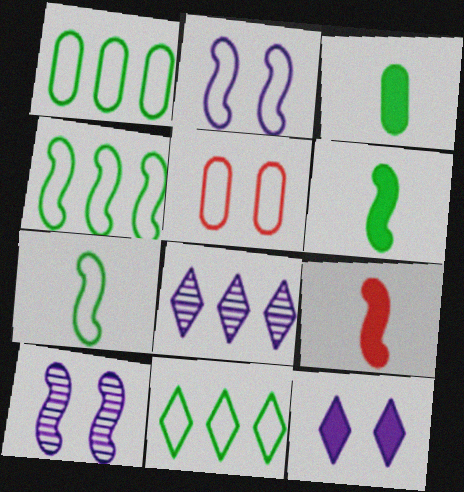[[1, 4, 11], 
[4, 9, 10], 
[5, 6, 8]]